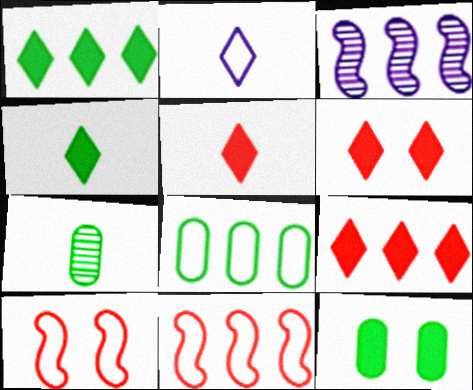[[2, 8, 10], 
[3, 8, 9], 
[5, 6, 9], 
[7, 8, 12]]